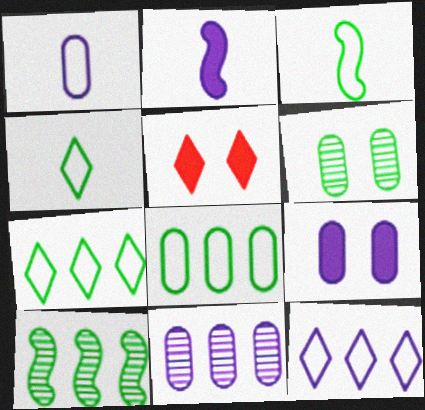[[1, 5, 10], 
[1, 9, 11], 
[3, 5, 11]]